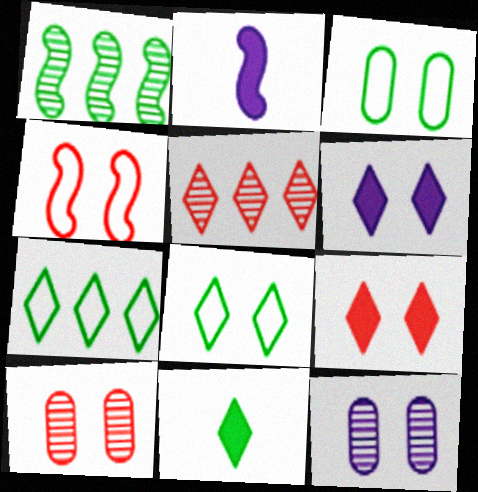[[1, 2, 4], 
[1, 3, 11], 
[2, 3, 5], 
[2, 7, 10], 
[4, 9, 10]]